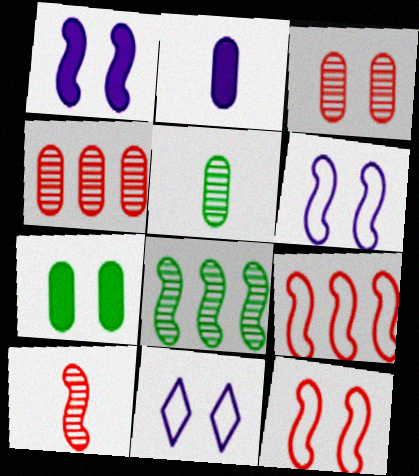[]